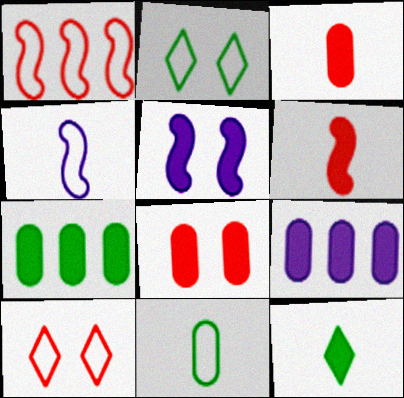[]